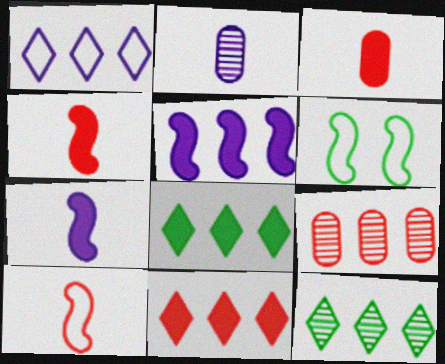[[1, 11, 12], 
[2, 6, 11]]